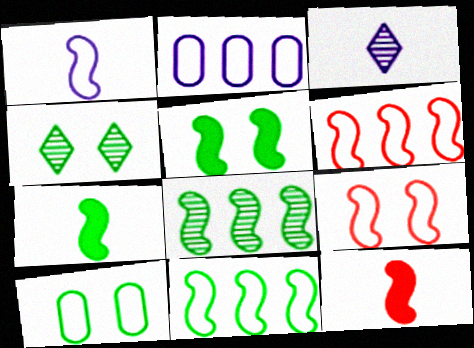[[1, 9, 11], 
[2, 4, 12], 
[4, 5, 10]]